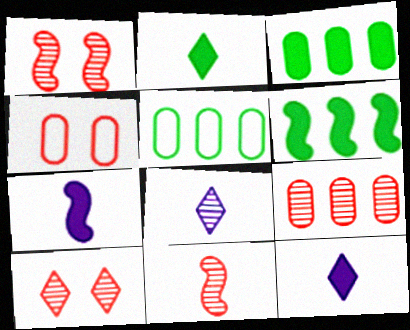[[1, 5, 12], 
[4, 6, 8], 
[5, 7, 10], 
[9, 10, 11]]